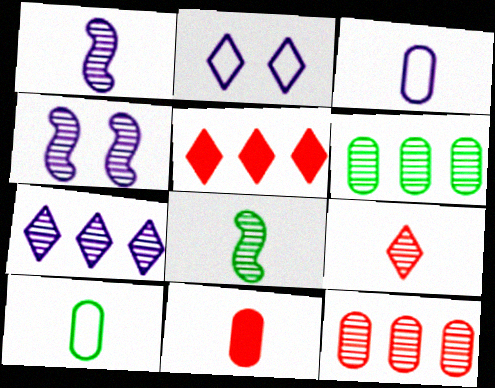[[4, 5, 10], 
[4, 6, 9]]